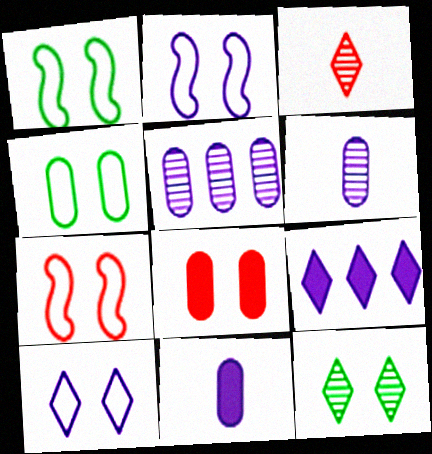[[1, 2, 7], 
[2, 6, 9], 
[2, 8, 12], 
[4, 7, 10]]